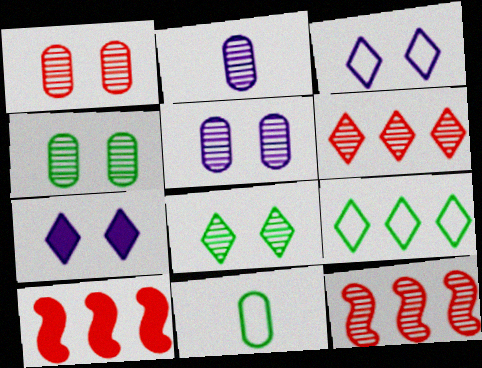[[1, 4, 5], 
[2, 8, 12], 
[7, 11, 12]]